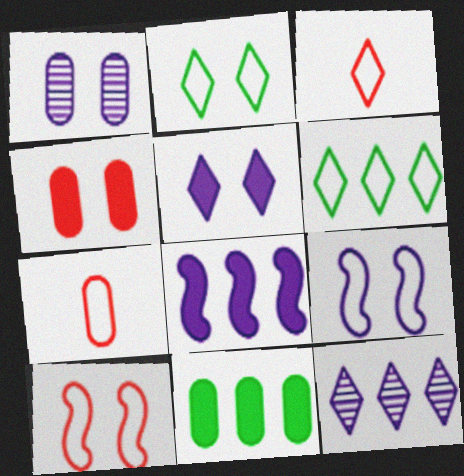[[1, 5, 9], 
[1, 7, 11], 
[6, 7, 9]]